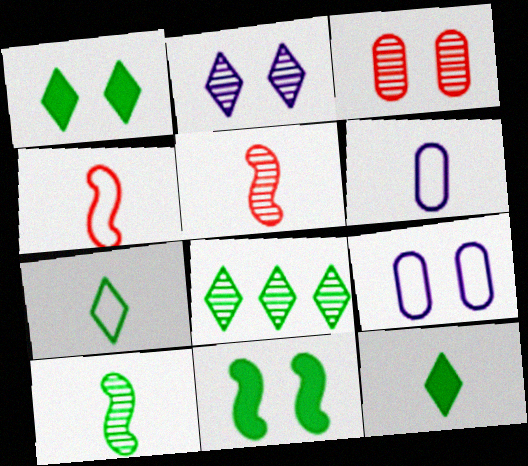[[1, 7, 8], 
[4, 6, 7], 
[5, 6, 12]]